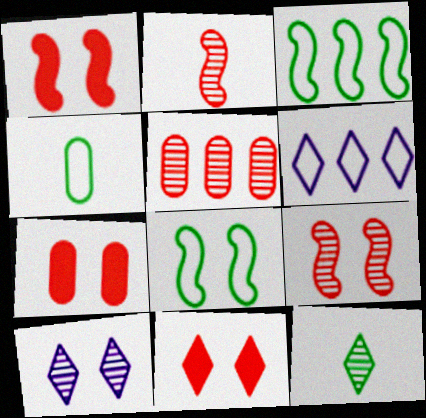[[1, 7, 11], 
[6, 11, 12], 
[7, 8, 10]]